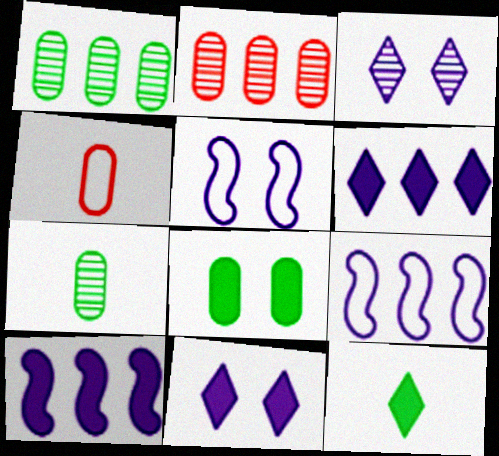[[2, 5, 12]]